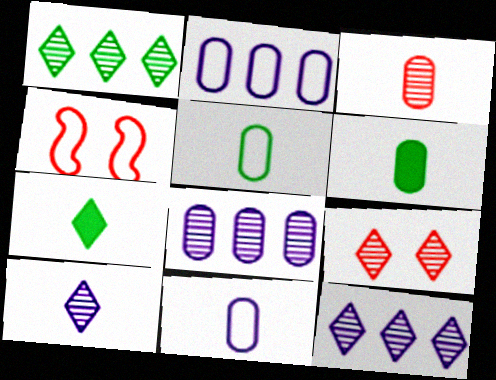[[1, 9, 10], 
[3, 6, 11], 
[4, 6, 12], 
[4, 7, 8]]